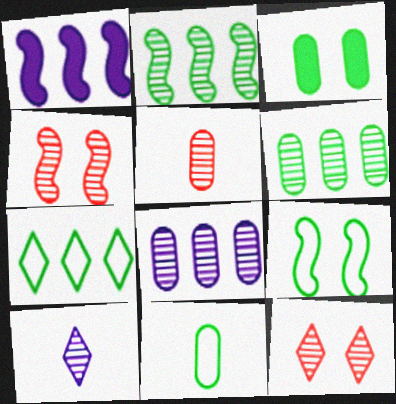[[1, 11, 12], 
[3, 6, 11], 
[4, 6, 10], 
[7, 9, 11]]